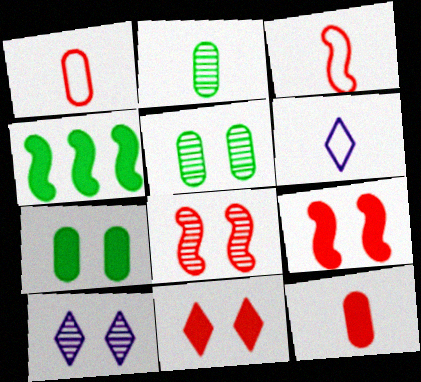[[1, 4, 10], 
[5, 8, 10]]